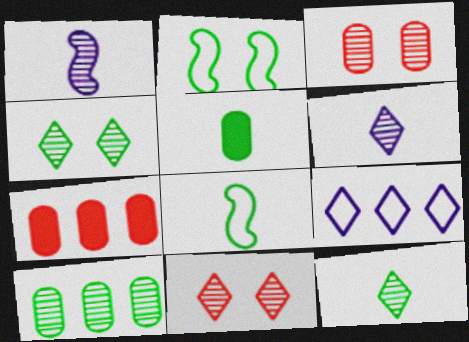[[1, 10, 11], 
[2, 6, 7], 
[5, 8, 12]]